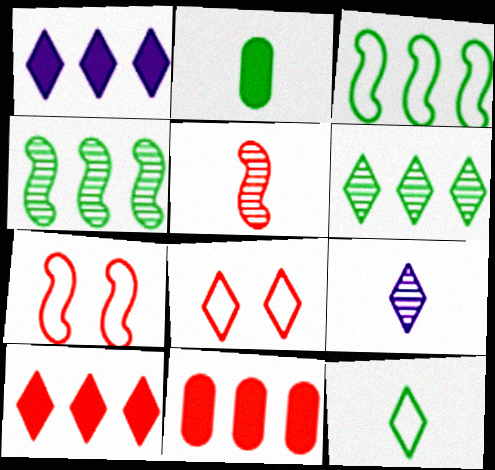[[5, 8, 11]]